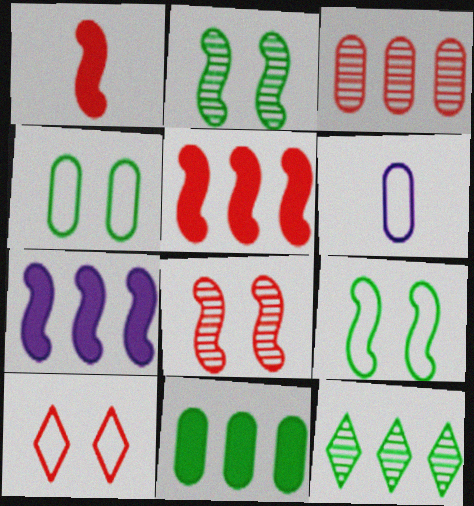[[1, 3, 10]]